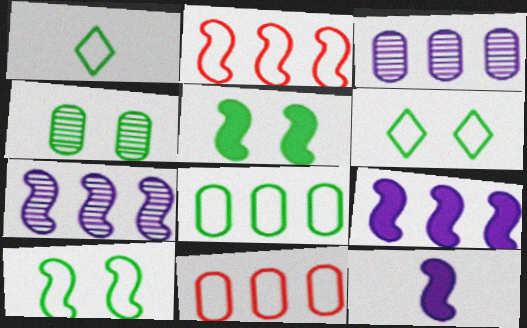[[1, 8, 10], 
[4, 5, 6]]